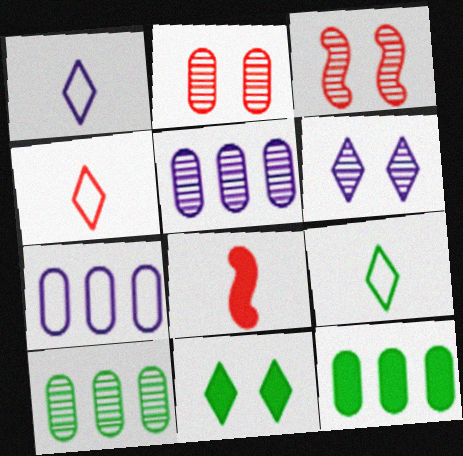[[1, 3, 12], 
[1, 4, 9]]